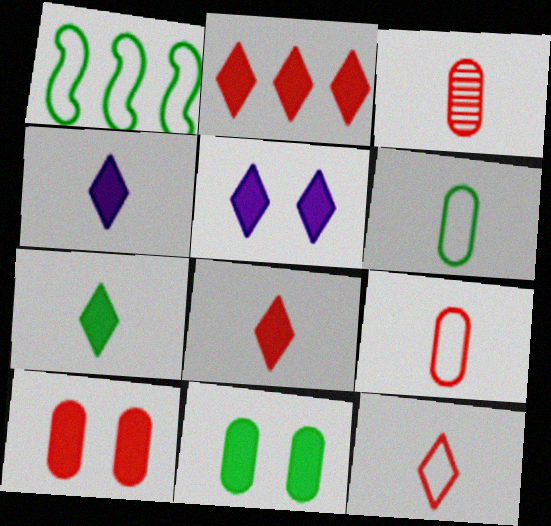[[1, 3, 5], 
[2, 5, 7], 
[4, 7, 8]]